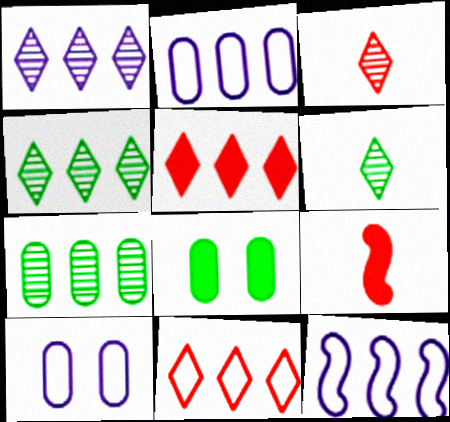[[3, 8, 12], 
[4, 9, 10], 
[5, 7, 12]]